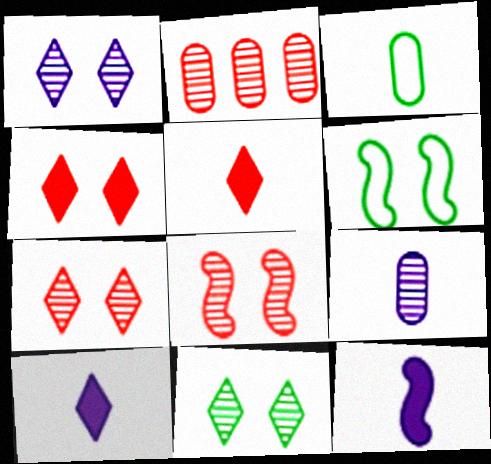[[1, 7, 11], 
[2, 6, 10]]